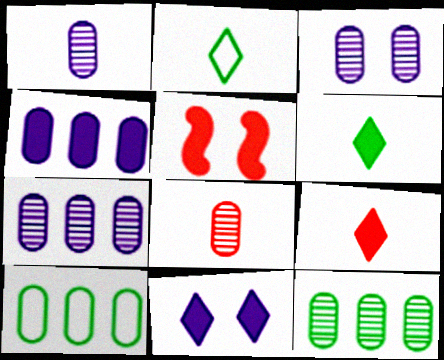[[1, 3, 7], 
[2, 5, 7], 
[3, 8, 12], 
[4, 5, 6]]